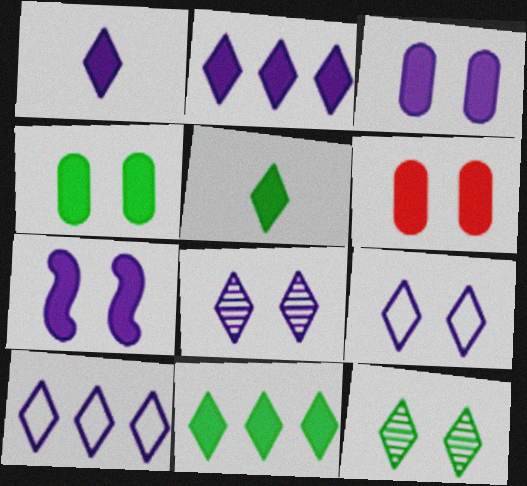[[1, 8, 10], 
[3, 4, 6]]